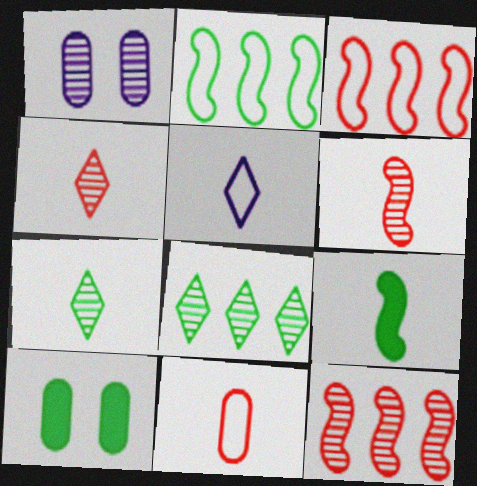[[1, 6, 8], 
[1, 7, 12], 
[2, 7, 10], 
[5, 10, 12]]